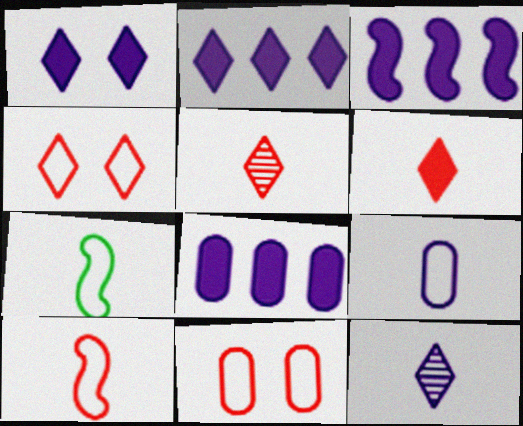[[2, 3, 8]]